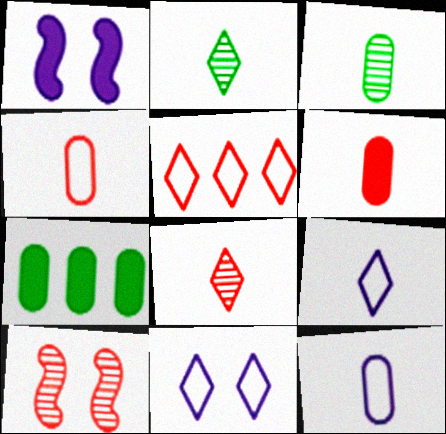[[1, 3, 5], 
[3, 6, 12], 
[5, 6, 10], 
[7, 9, 10]]